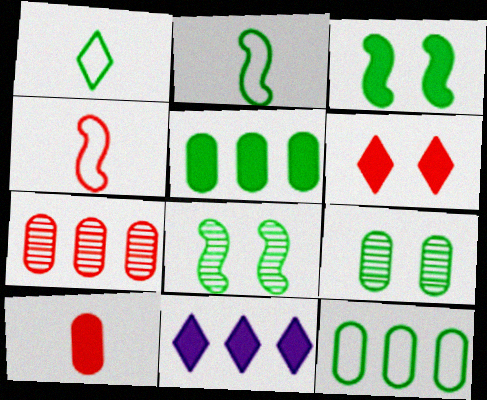[[1, 5, 8], 
[3, 10, 11], 
[4, 6, 7], 
[4, 9, 11]]